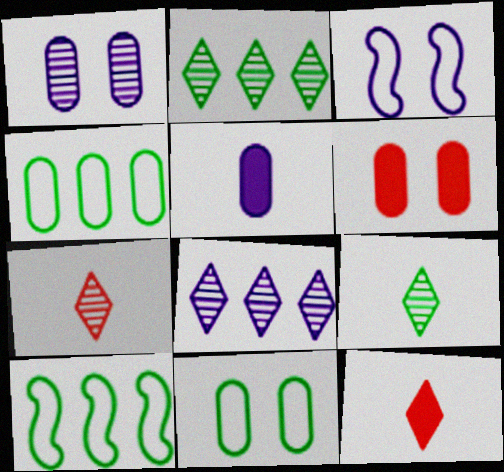[[1, 6, 11], 
[1, 10, 12], 
[3, 5, 8]]